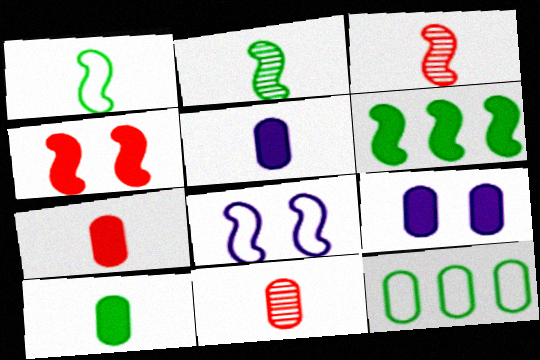[[3, 6, 8], 
[5, 7, 10], 
[9, 11, 12]]